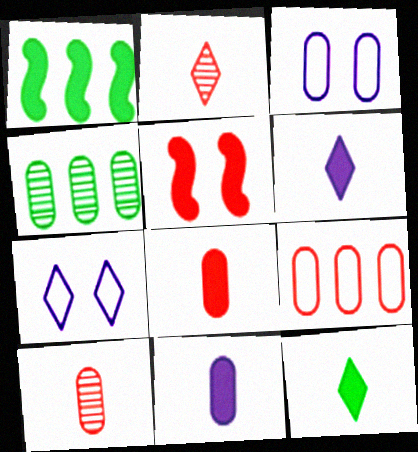[[1, 2, 3], 
[1, 7, 10], 
[2, 5, 9], 
[3, 4, 8]]